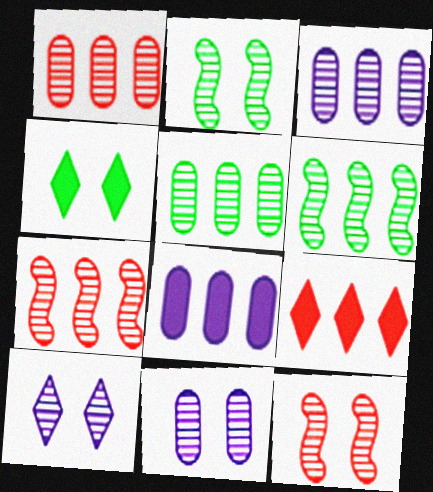[[1, 3, 5]]